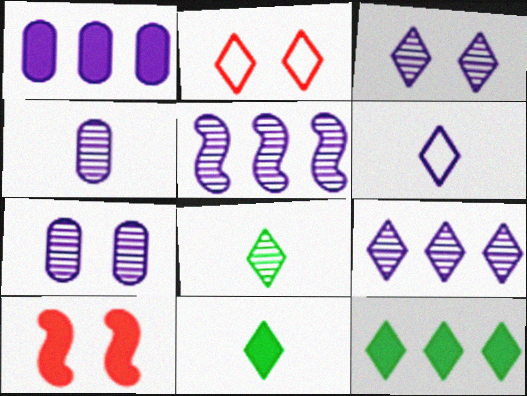[[1, 10, 11], 
[2, 9, 11], 
[3, 4, 5]]